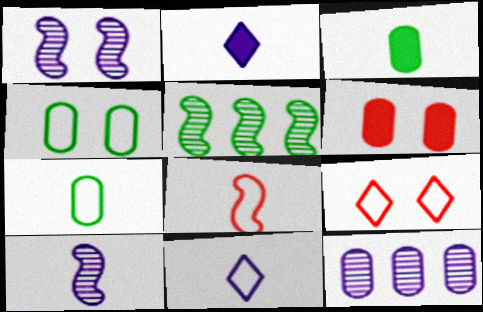[[5, 6, 11], 
[6, 7, 12], 
[7, 8, 11]]